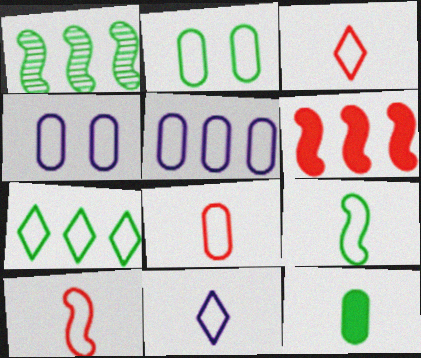[[2, 5, 8], 
[2, 7, 9], 
[3, 8, 10], 
[4, 7, 10], 
[8, 9, 11]]